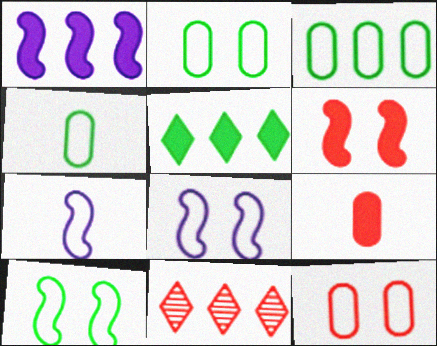[[1, 3, 11], 
[2, 3, 4]]